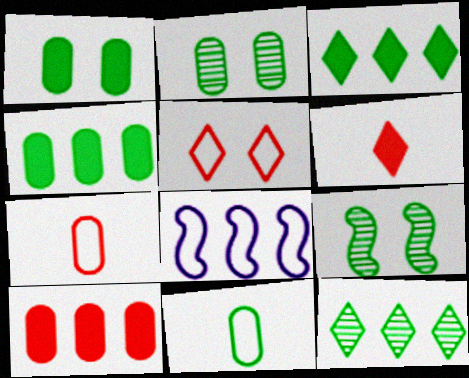[[2, 4, 11], 
[2, 6, 8], 
[3, 9, 11], 
[5, 8, 11], 
[8, 10, 12]]